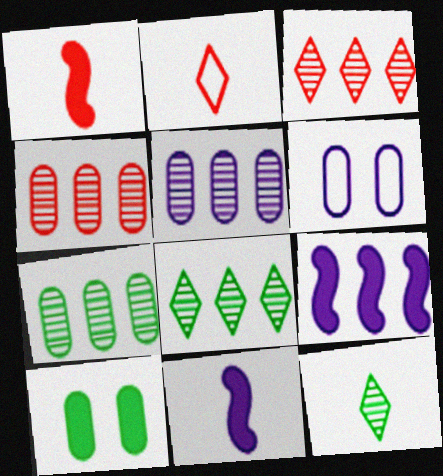[[1, 6, 8], 
[4, 5, 7]]